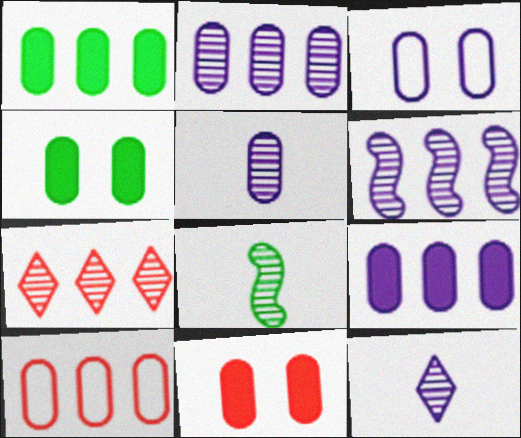[[1, 2, 10], 
[3, 5, 9], 
[4, 5, 10]]